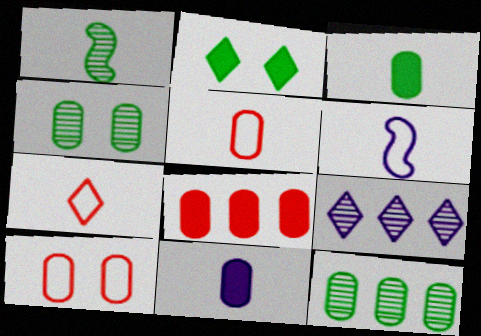[[1, 7, 11], 
[2, 7, 9], 
[10, 11, 12]]